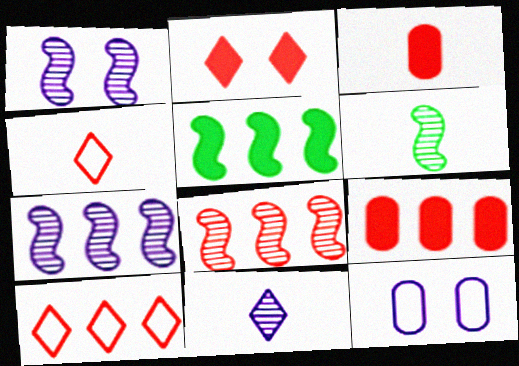[[1, 6, 8], 
[8, 9, 10]]